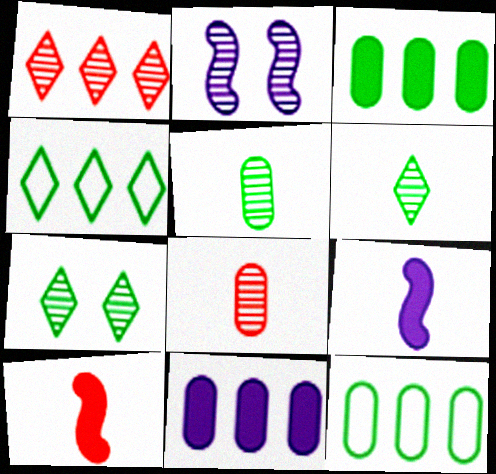[[1, 2, 5]]